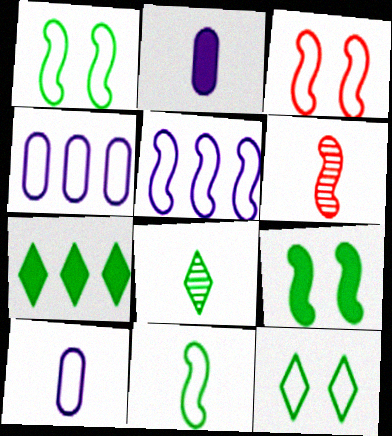[[3, 5, 11], 
[5, 6, 9], 
[7, 8, 12]]